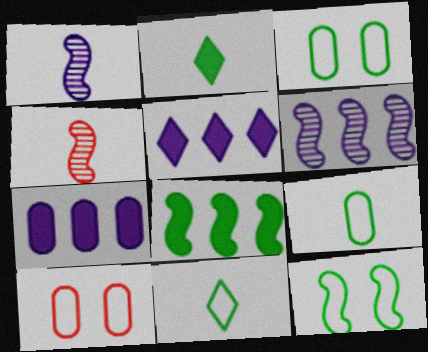[[2, 6, 10], 
[3, 4, 5]]